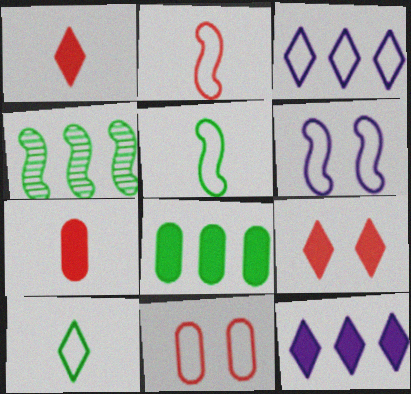[[3, 5, 11]]